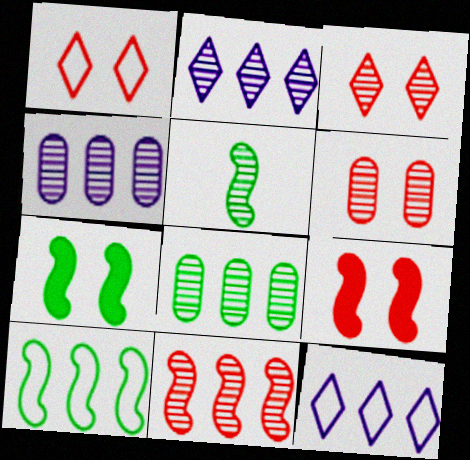[[1, 6, 9], 
[2, 5, 6], 
[2, 8, 11], 
[3, 4, 5], 
[5, 7, 10]]